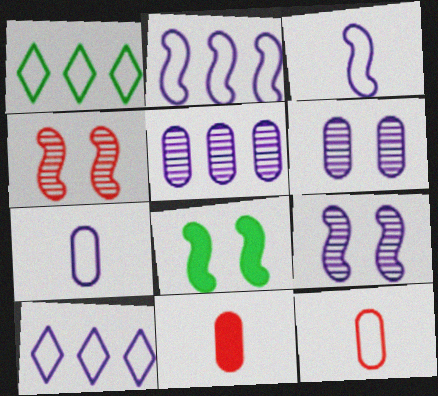[[1, 9, 11]]